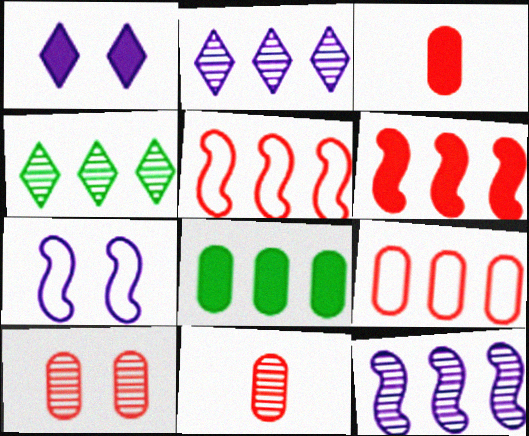[[2, 5, 8], 
[3, 4, 7], 
[3, 9, 10]]